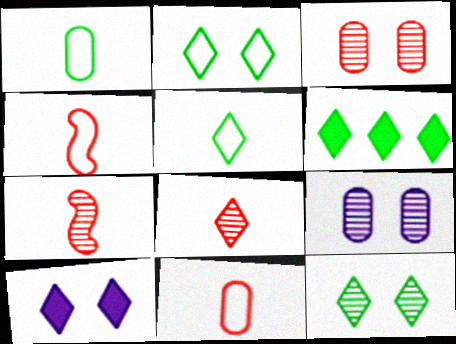[[4, 6, 9], 
[5, 6, 12]]